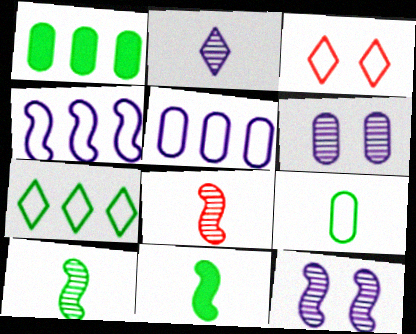[[3, 4, 9]]